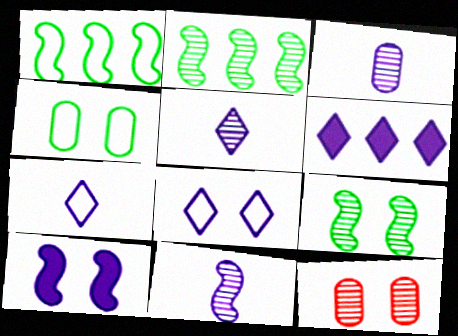[[2, 5, 12], 
[3, 5, 11], 
[5, 6, 8]]